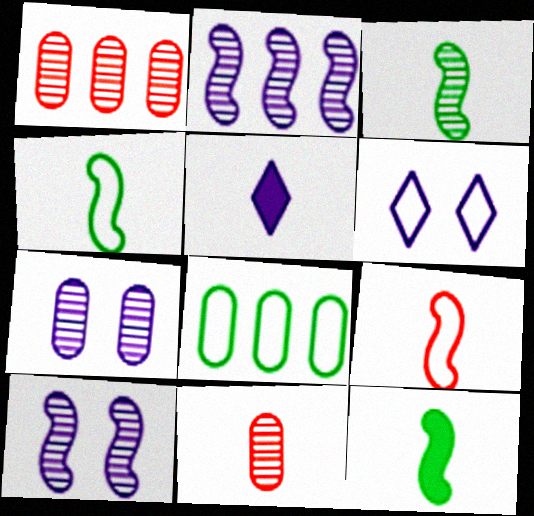[[1, 6, 12], 
[3, 4, 12], 
[4, 5, 11], 
[6, 8, 9]]